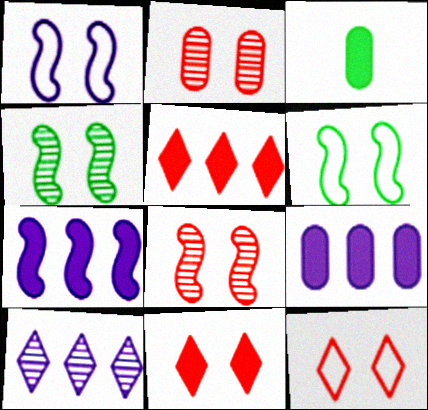[[3, 7, 11]]